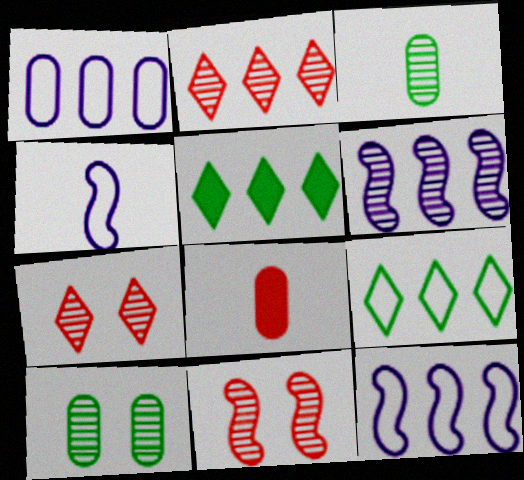[[1, 8, 10], 
[3, 6, 7]]